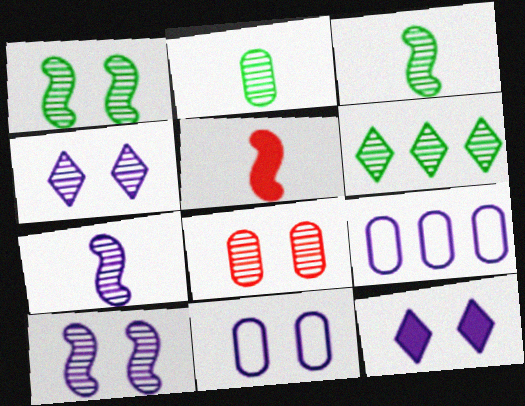[[1, 2, 6], 
[1, 4, 8], 
[5, 6, 11], 
[6, 7, 8], 
[7, 9, 12], 
[10, 11, 12]]